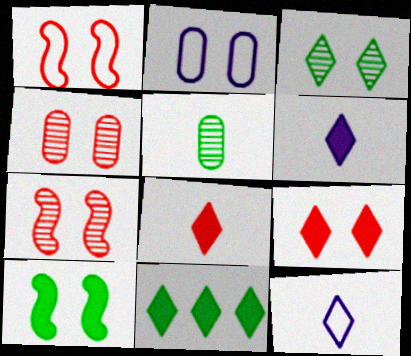[[1, 4, 9], 
[6, 9, 11]]